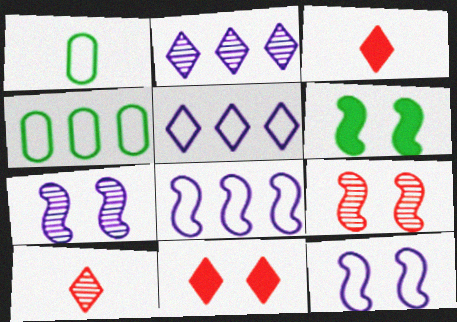[[3, 4, 7], 
[6, 9, 12]]